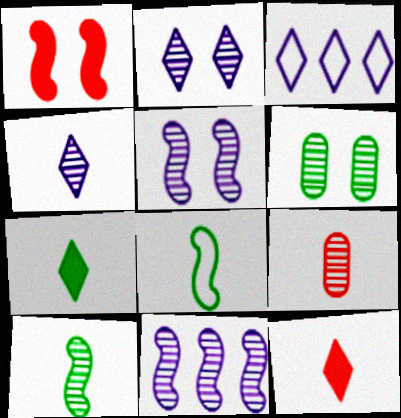[[1, 8, 11], 
[4, 9, 10]]